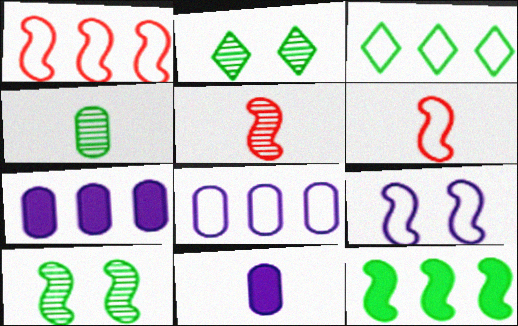[[1, 2, 11], 
[1, 3, 8], 
[2, 6, 7], 
[5, 9, 12]]